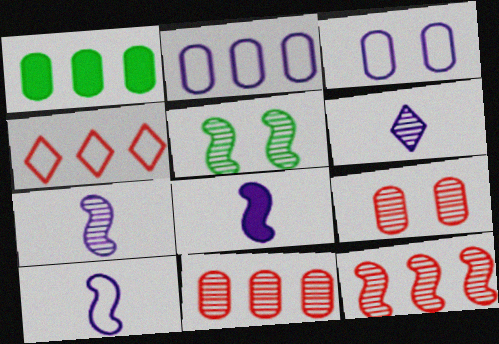[[1, 2, 11], 
[5, 6, 11], 
[5, 7, 12], 
[7, 8, 10]]